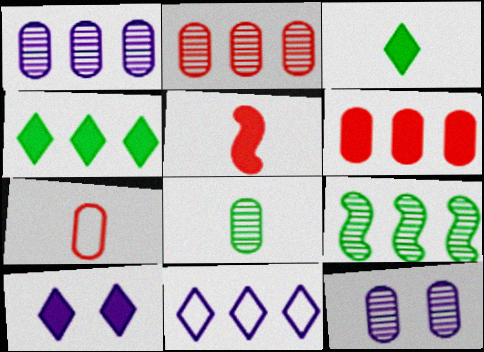[[2, 8, 12], 
[6, 9, 11], 
[7, 9, 10]]